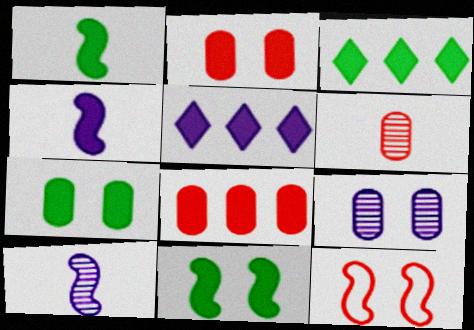[[1, 2, 5], 
[1, 3, 7], 
[2, 3, 4]]